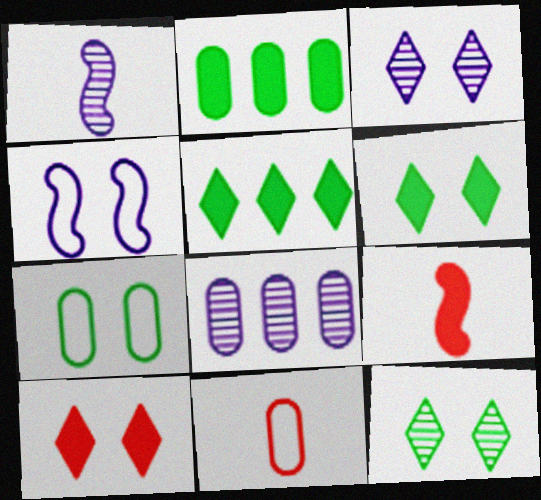[[1, 3, 8]]